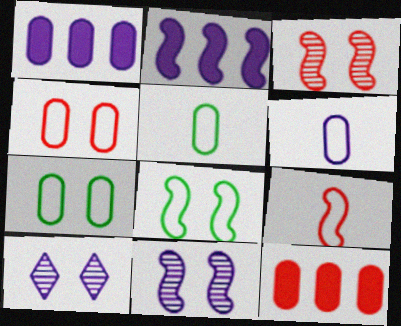[[2, 6, 10]]